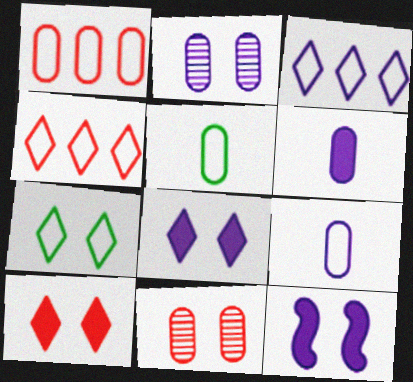[[7, 11, 12]]